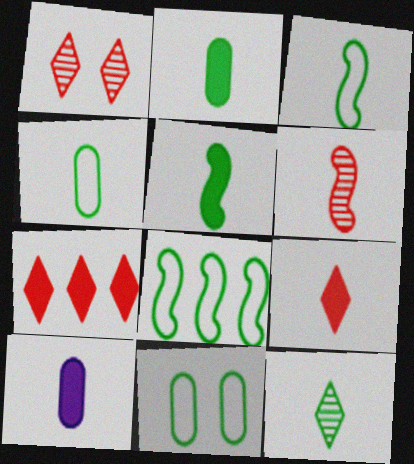[[1, 8, 10], 
[2, 3, 12], 
[4, 5, 12], 
[5, 9, 10]]